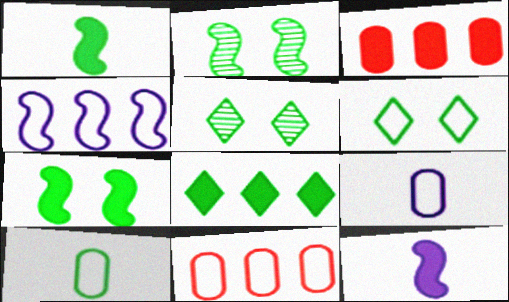[[2, 8, 10], 
[5, 11, 12]]